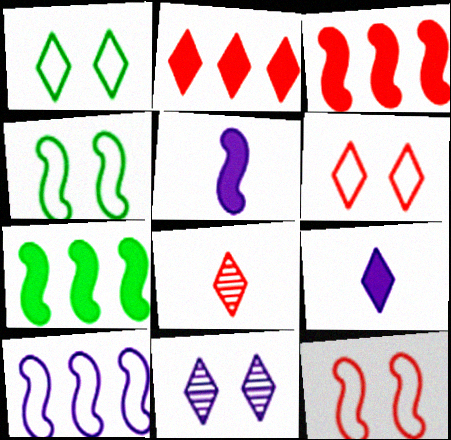[[2, 6, 8]]